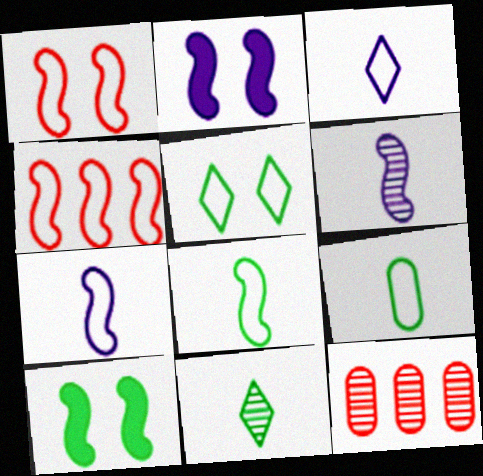[[3, 10, 12], 
[4, 6, 10]]